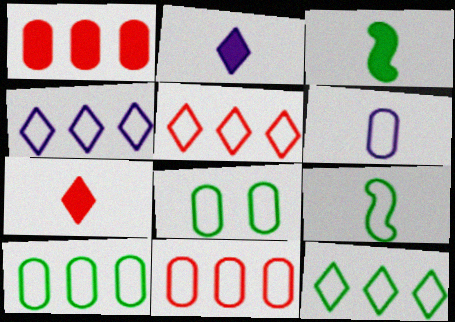[[4, 5, 12], 
[6, 8, 11], 
[8, 9, 12]]